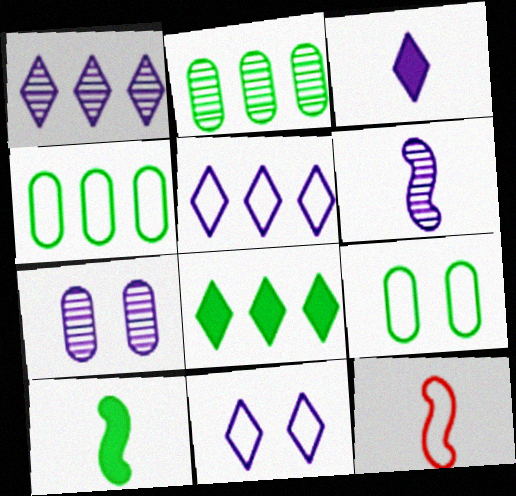[[1, 3, 11], 
[1, 6, 7], 
[4, 11, 12], 
[5, 9, 12], 
[6, 10, 12], 
[7, 8, 12]]